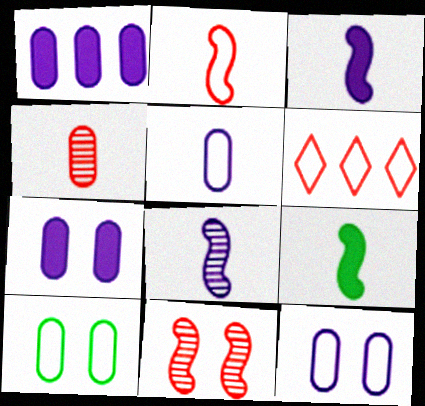[[1, 4, 10], 
[2, 8, 9]]